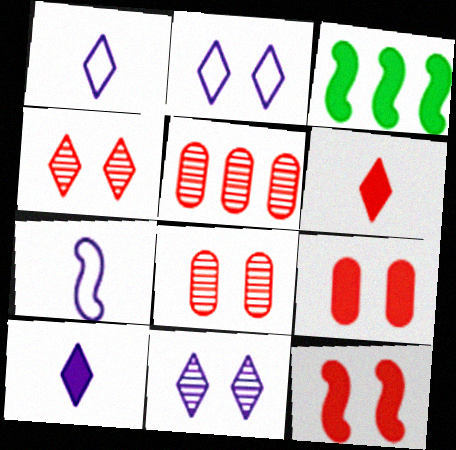[[1, 3, 8], 
[3, 9, 10]]